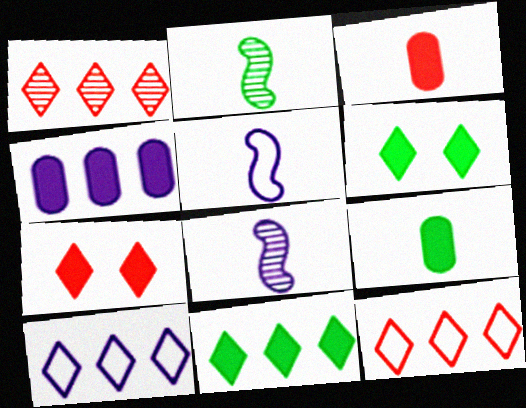[[1, 10, 11]]